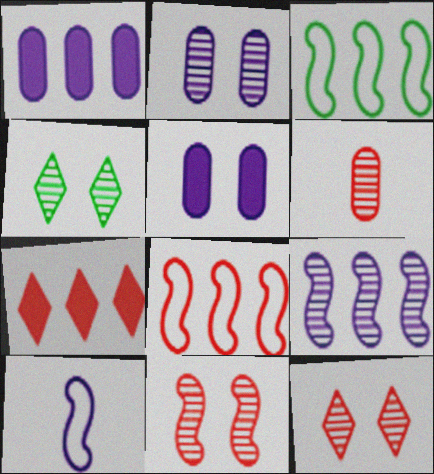[[2, 4, 11], 
[4, 6, 9]]